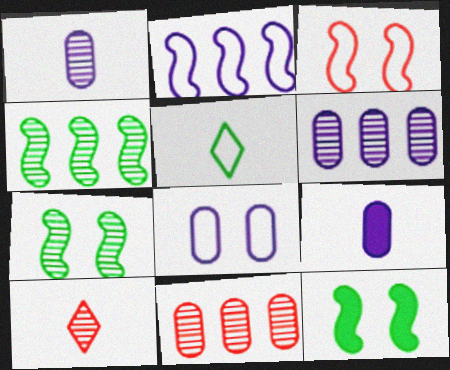[[6, 7, 10], 
[6, 8, 9]]